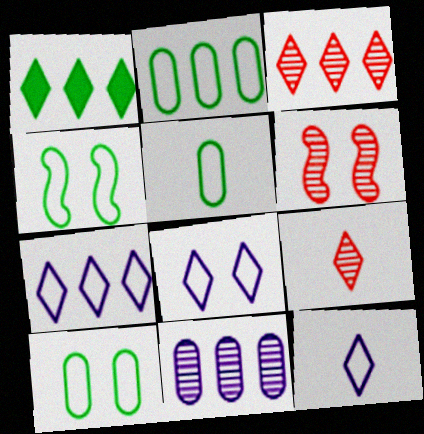[[1, 3, 7], 
[1, 8, 9], 
[2, 5, 10], 
[7, 8, 12]]